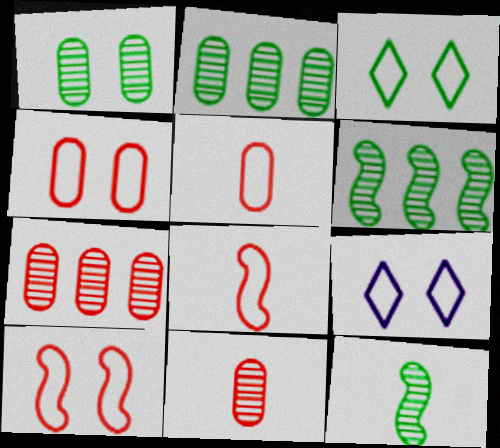[]